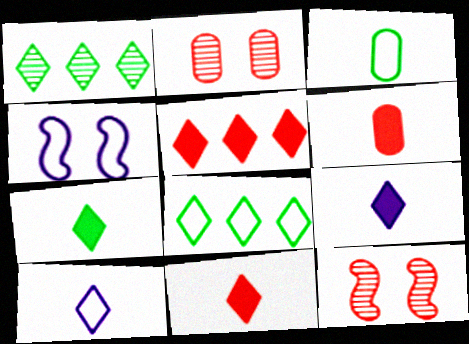[[1, 4, 6], 
[7, 9, 11]]